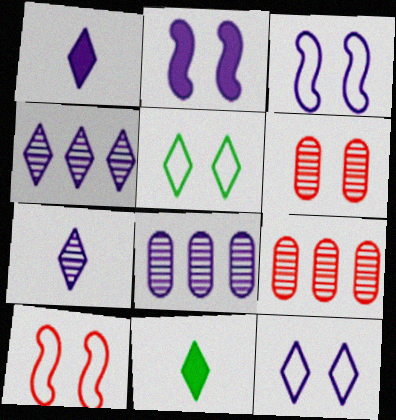[[1, 3, 8], 
[1, 4, 12], 
[2, 5, 6], 
[3, 9, 11], 
[8, 10, 11]]